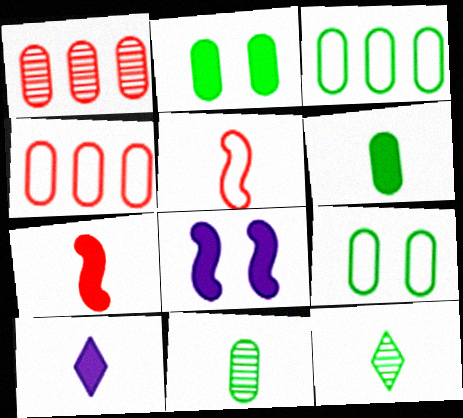[[2, 3, 11], 
[4, 8, 12], 
[5, 10, 11], 
[6, 7, 10]]